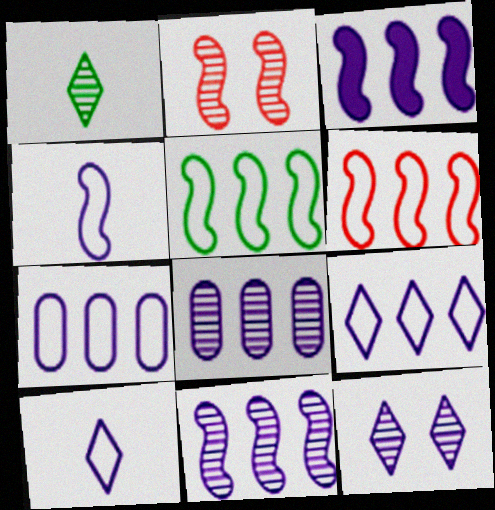[[1, 2, 8], 
[3, 8, 9]]